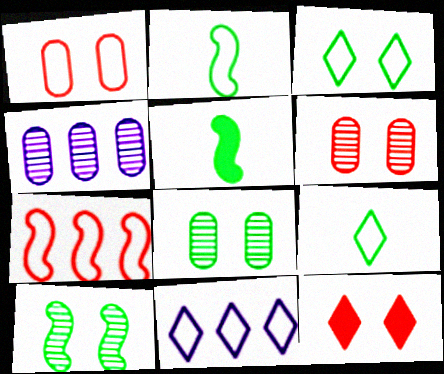[[1, 2, 11], 
[2, 4, 12], 
[5, 6, 11]]